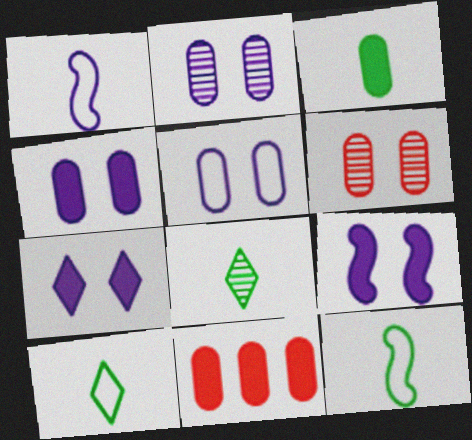[[2, 4, 5], 
[3, 4, 11], 
[3, 8, 12], 
[4, 7, 9]]